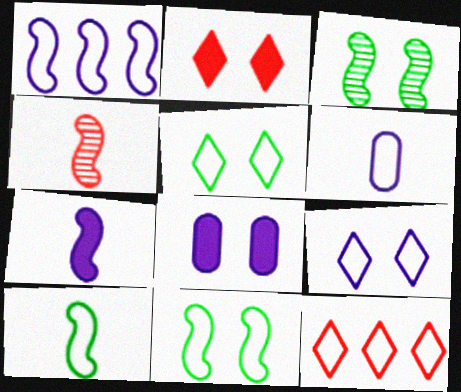[[1, 6, 9], 
[4, 7, 10], 
[6, 11, 12]]